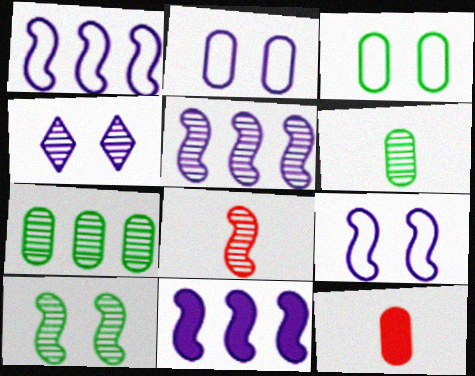[[1, 5, 11], 
[2, 7, 12], 
[4, 7, 8], 
[5, 8, 10]]